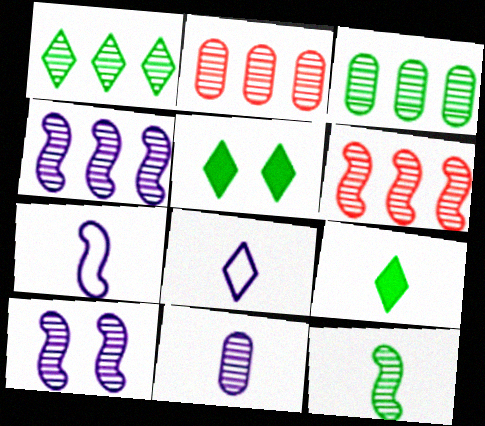[[1, 2, 4], 
[2, 5, 7], 
[6, 10, 12]]